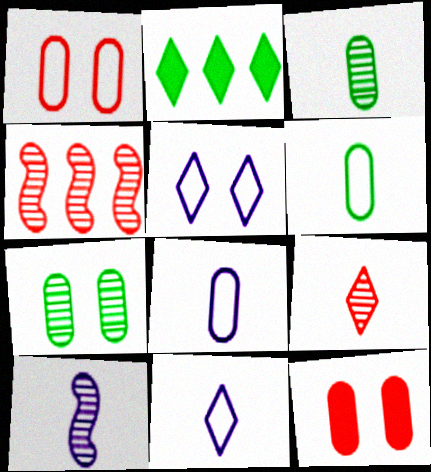[[1, 2, 10], 
[2, 5, 9], 
[3, 9, 10]]